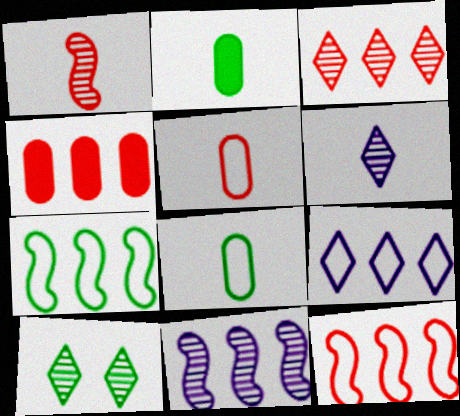[[2, 7, 10], 
[3, 4, 12], 
[3, 6, 10]]